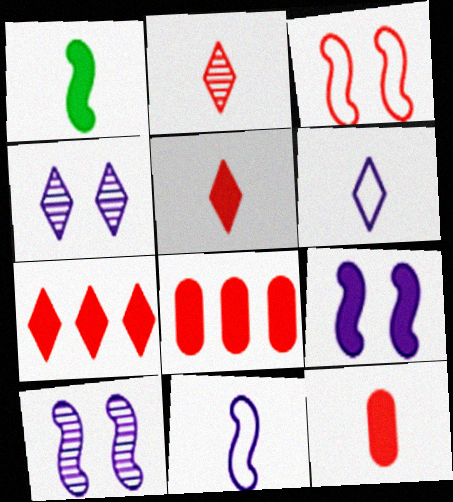[[2, 3, 8]]